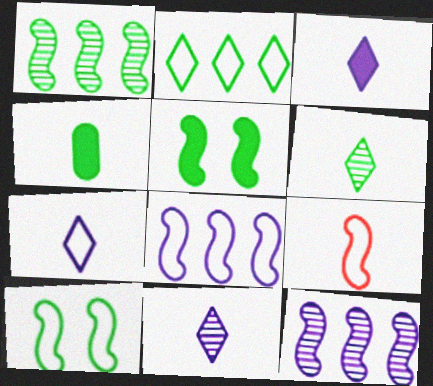[[3, 7, 11], 
[4, 9, 11], 
[5, 9, 12], 
[8, 9, 10]]